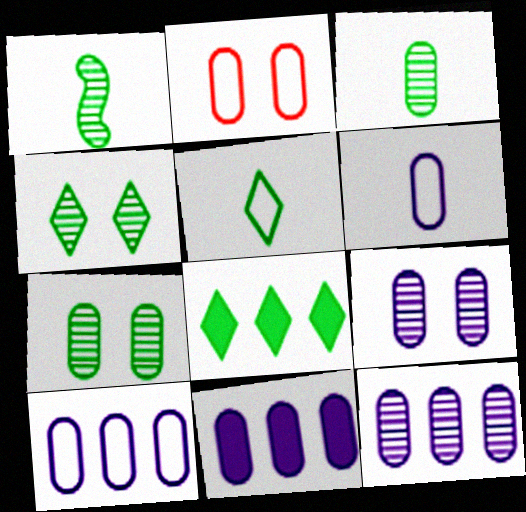[[2, 3, 11], 
[4, 5, 8], 
[6, 9, 11], 
[10, 11, 12]]